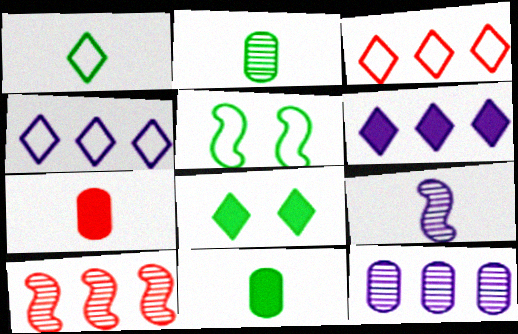[[1, 7, 9]]